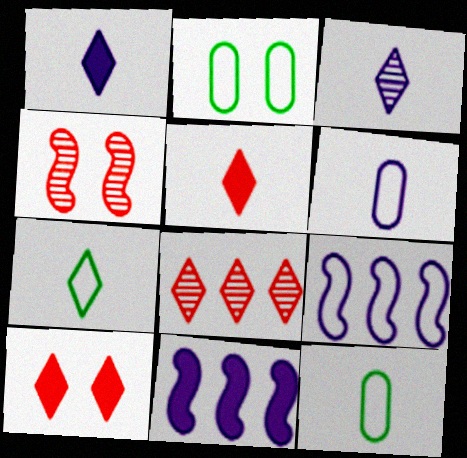[[3, 5, 7]]